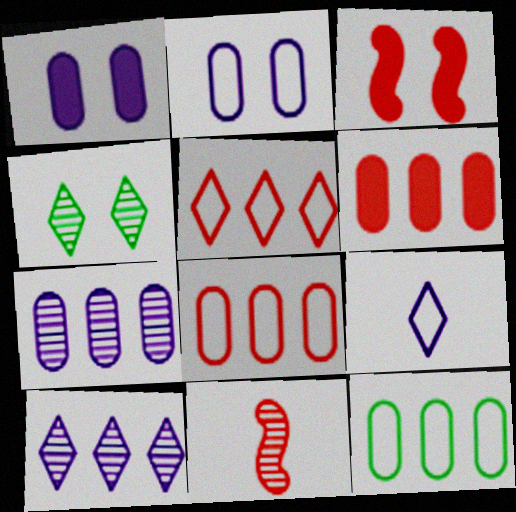[[2, 3, 4], 
[4, 7, 11], 
[6, 7, 12]]